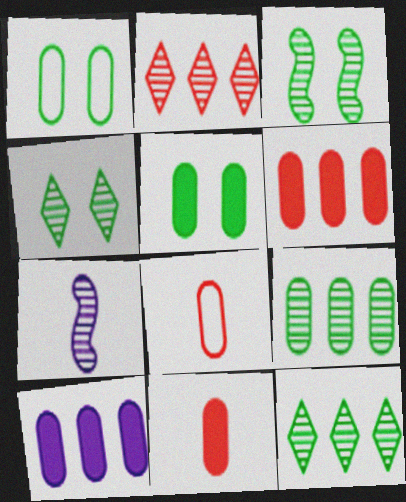[[5, 10, 11]]